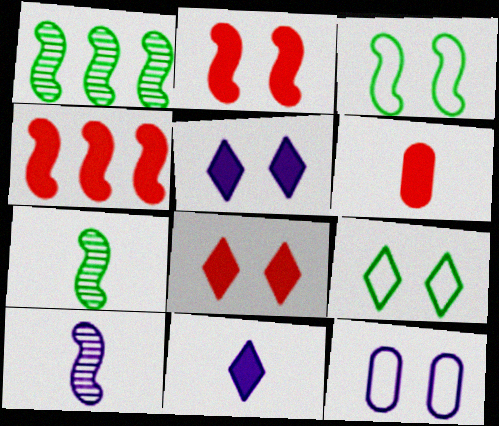[[3, 4, 10], 
[4, 6, 8]]